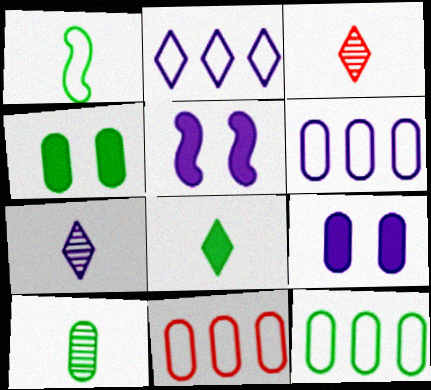[[1, 8, 10], 
[3, 5, 12], 
[4, 10, 12], 
[5, 6, 7], 
[6, 11, 12], 
[9, 10, 11]]